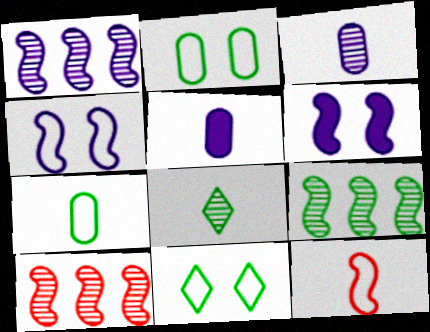[[1, 9, 10], 
[5, 8, 12], 
[5, 10, 11], 
[6, 9, 12]]